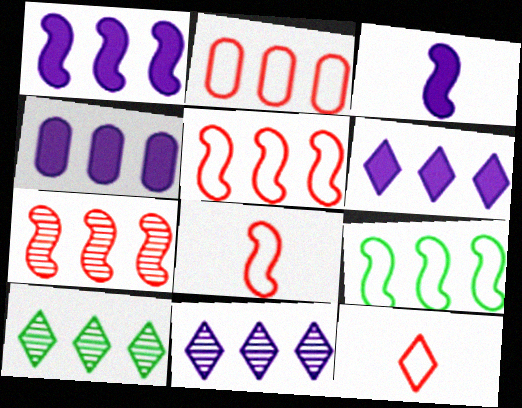[[1, 2, 10], 
[1, 4, 6], 
[1, 7, 9], 
[4, 5, 10]]